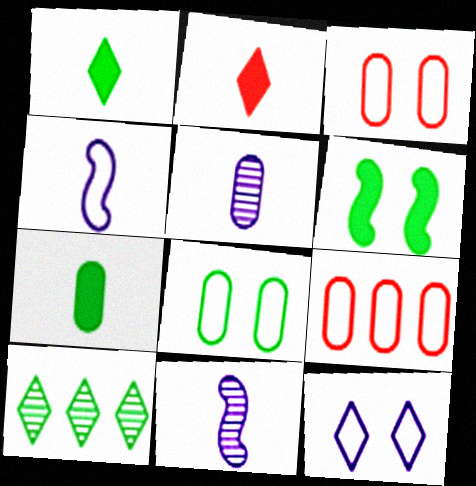[[2, 10, 12]]